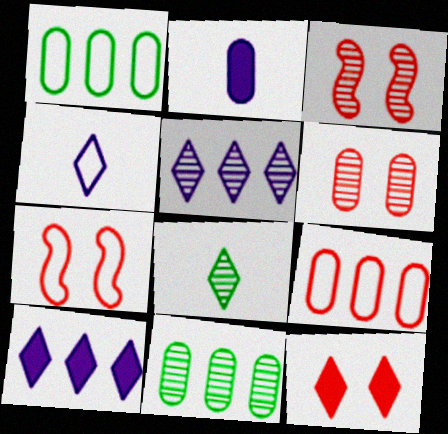[[1, 2, 6], 
[1, 4, 7], 
[6, 7, 12]]